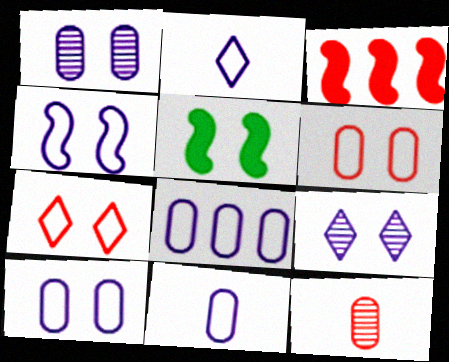[[1, 5, 7], 
[2, 4, 8], 
[3, 7, 12], 
[5, 6, 9], 
[8, 10, 11]]